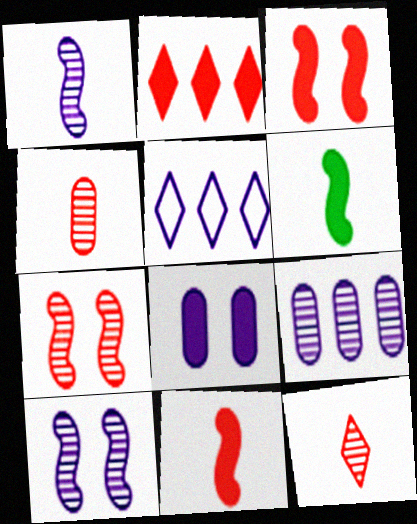[[1, 5, 8], 
[2, 6, 8]]